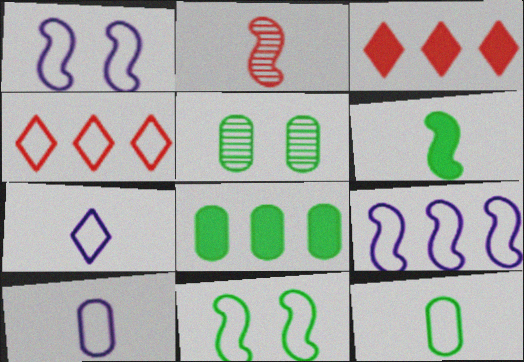[[1, 4, 12], 
[4, 10, 11], 
[5, 8, 12]]